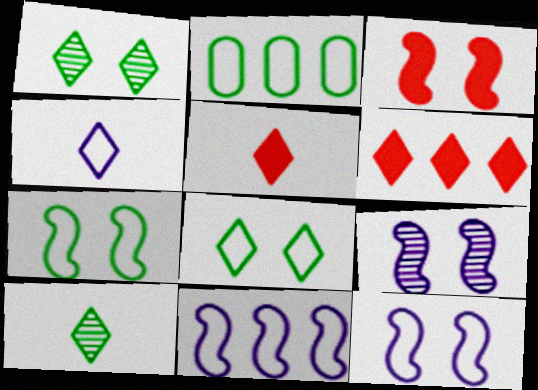[[1, 4, 6], 
[2, 5, 9], 
[3, 7, 9], 
[4, 5, 10]]